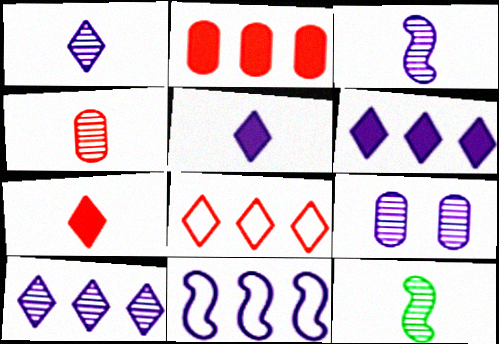[[1, 4, 12], 
[3, 9, 10], 
[5, 9, 11]]